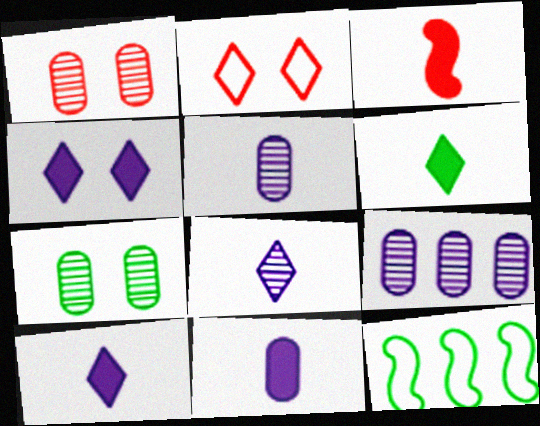[[1, 10, 12], 
[3, 6, 11], 
[6, 7, 12]]